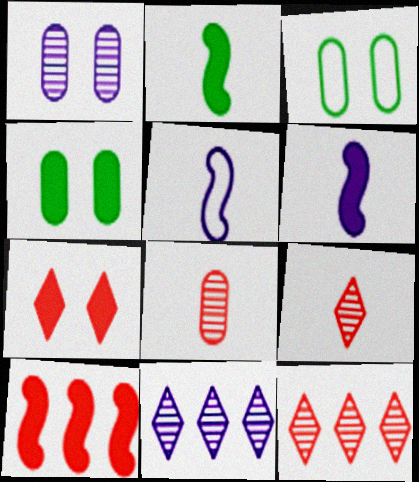[[3, 6, 12], 
[4, 5, 12]]